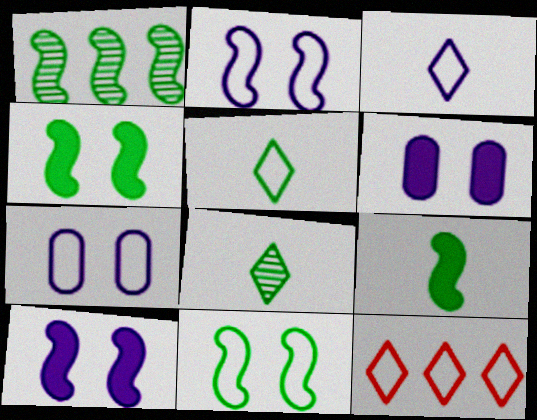[[1, 9, 11]]